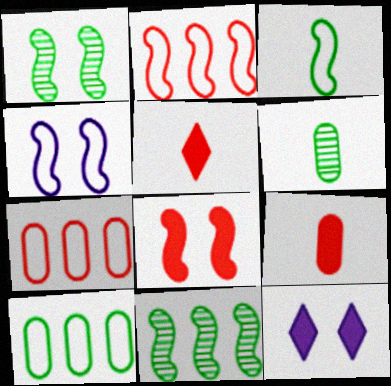[[1, 4, 8], 
[2, 3, 4], 
[2, 6, 12]]